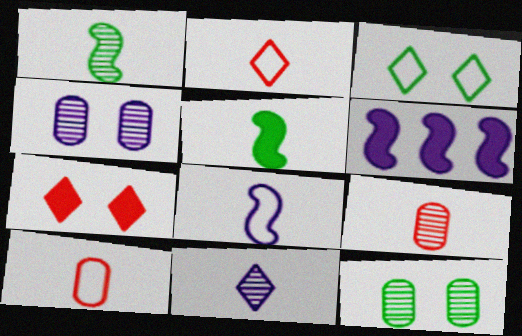[[1, 9, 11], 
[2, 6, 12], 
[3, 6, 9], 
[5, 10, 11]]